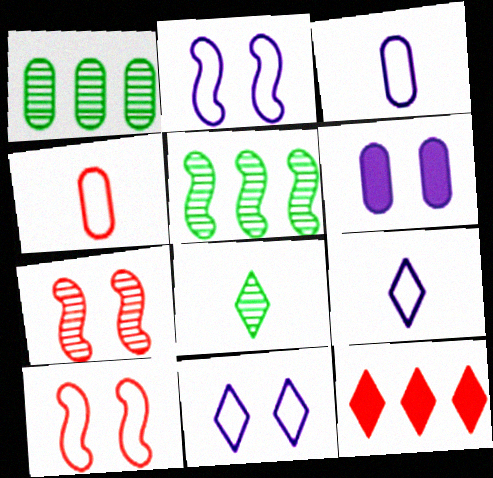[[1, 4, 6], 
[4, 7, 12], 
[8, 11, 12]]